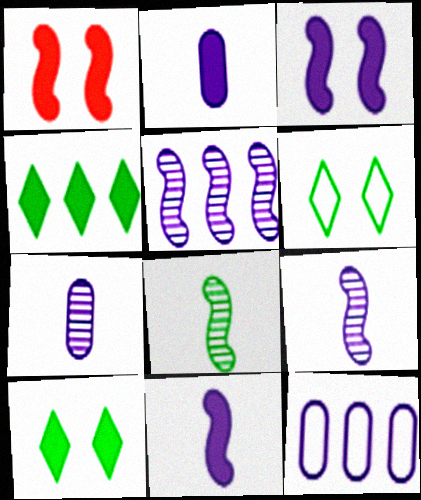[[1, 2, 4]]